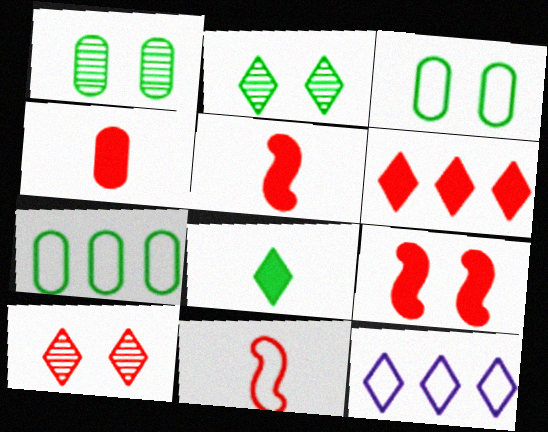[[1, 5, 12], 
[3, 11, 12], 
[4, 6, 9], 
[8, 10, 12]]